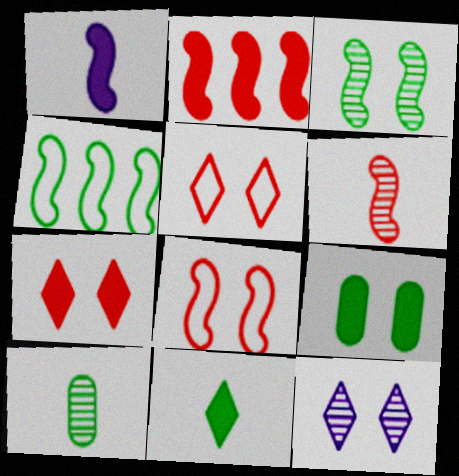[[2, 6, 8], 
[8, 9, 12]]